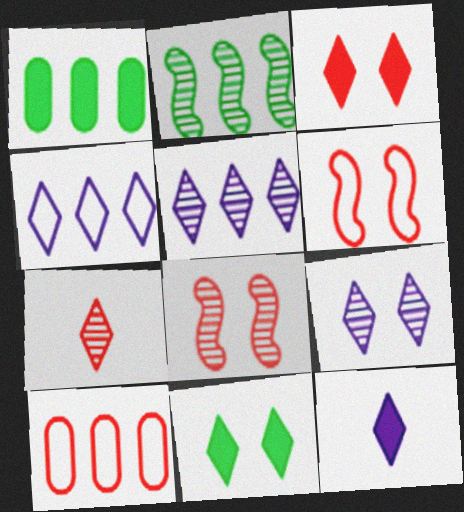[[4, 7, 11], 
[4, 9, 12]]